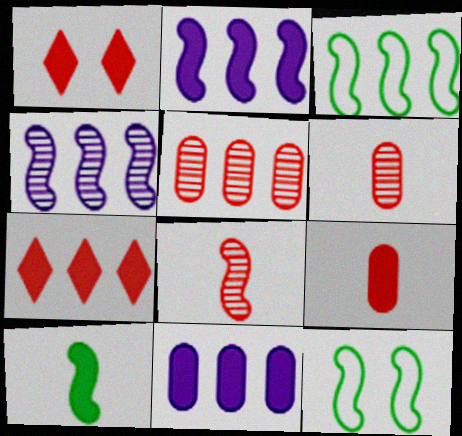[[1, 10, 11], 
[2, 8, 12]]